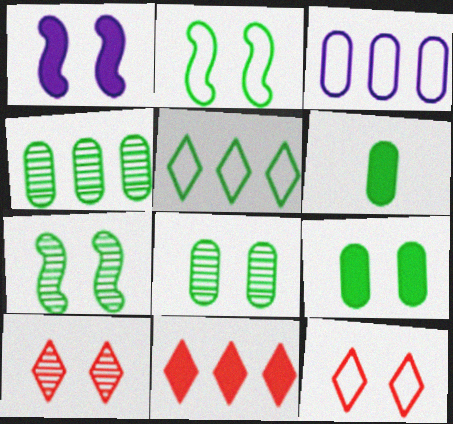[[1, 6, 11], 
[1, 8, 12], 
[5, 6, 7]]